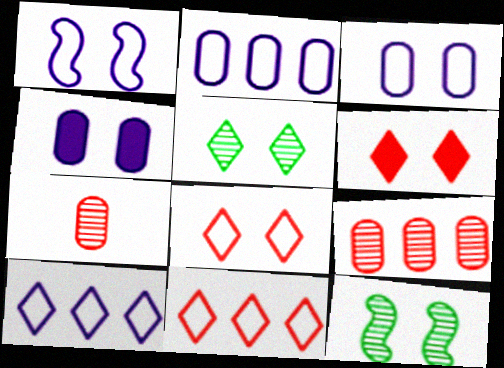[[3, 6, 12], 
[4, 8, 12]]